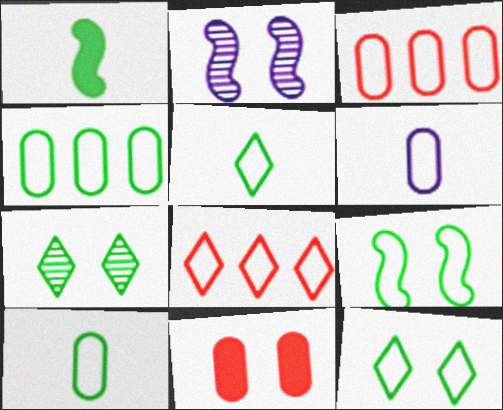[[1, 4, 7], 
[2, 11, 12], 
[4, 5, 9], 
[6, 8, 9]]